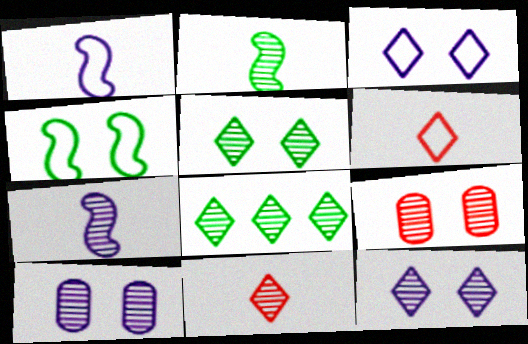[[7, 8, 9], 
[8, 11, 12]]